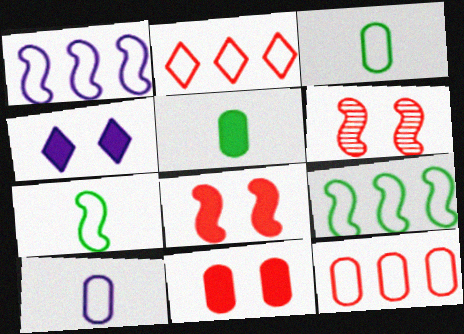[]